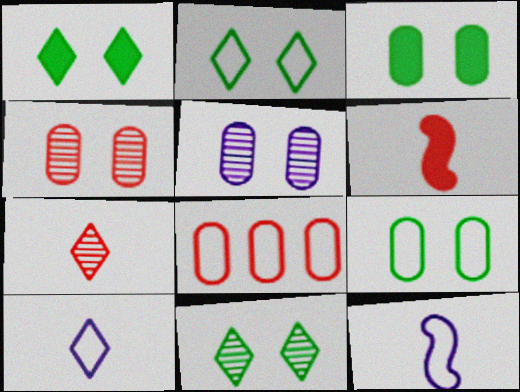[[1, 2, 11], 
[2, 8, 12]]